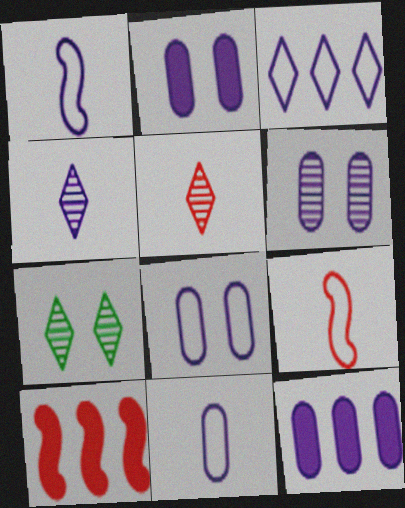[[1, 3, 8], 
[2, 6, 8], 
[6, 11, 12], 
[7, 9, 12], 
[7, 10, 11]]